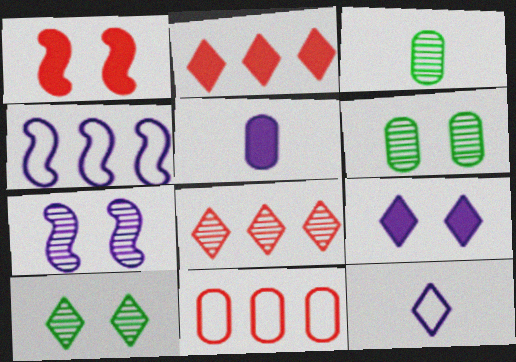[[2, 10, 12], 
[3, 7, 8], 
[5, 6, 11]]